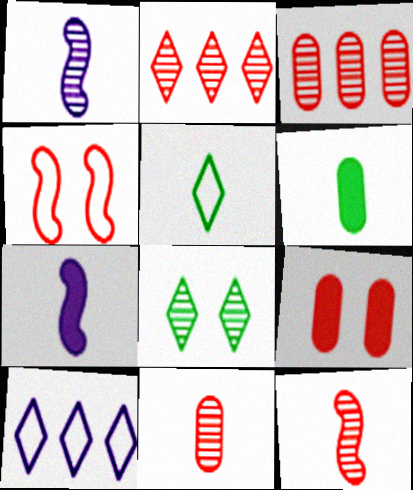[[1, 3, 8], 
[5, 7, 11]]